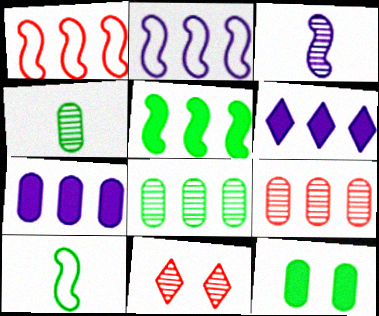[[1, 6, 8], 
[3, 8, 11], 
[7, 10, 11]]